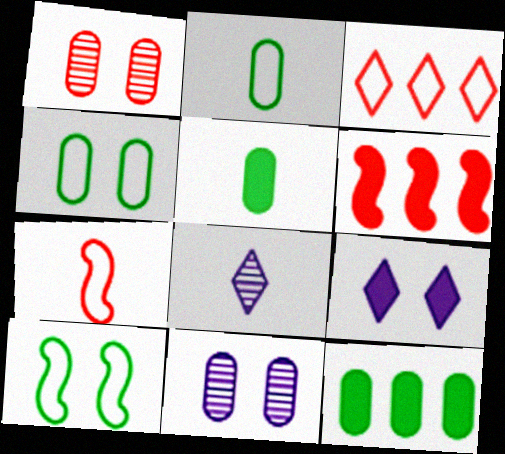[[1, 9, 10], 
[4, 6, 8], 
[5, 6, 9], 
[5, 7, 8]]